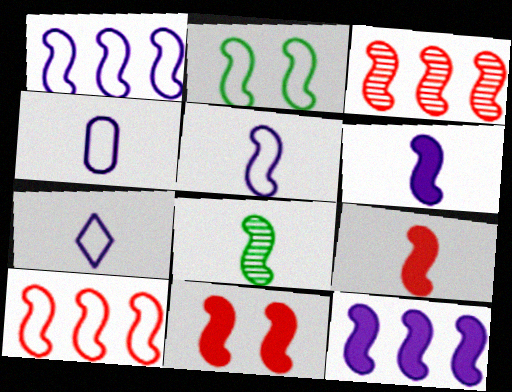[[1, 8, 11], 
[2, 3, 6], 
[2, 5, 10], 
[4, 5, 7], 
[5, 8, 9]]